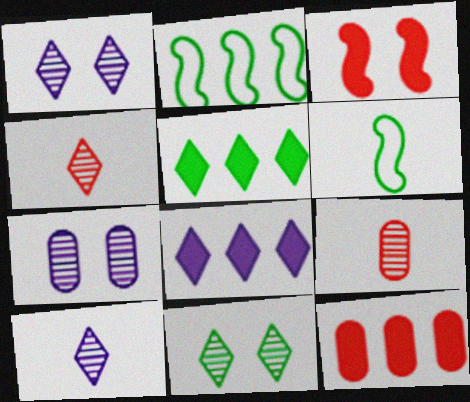[[1, 6, 12]]